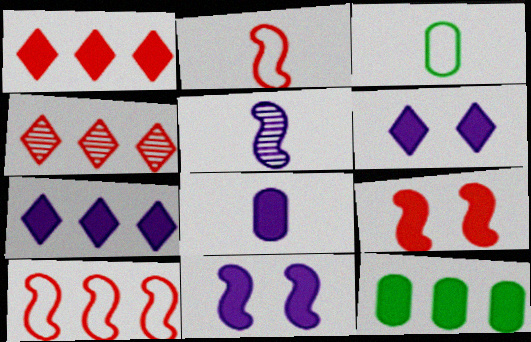[[3, 4, 11], 
[7, 8, 11]]